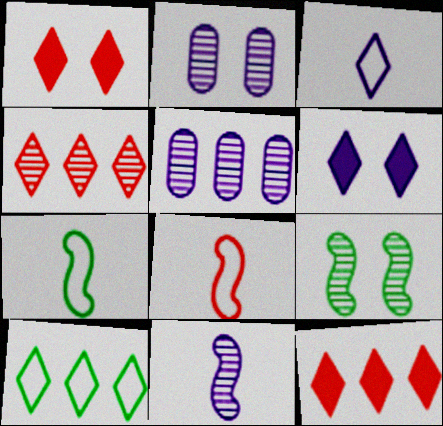[[1, 5, 7], 
[2, 7, 12]]